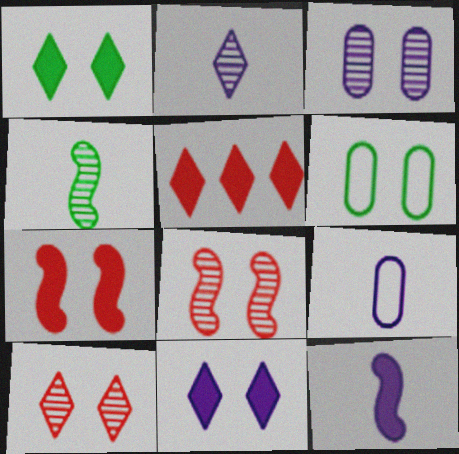[[2, 9, 12], 
[6, 8, 11]]